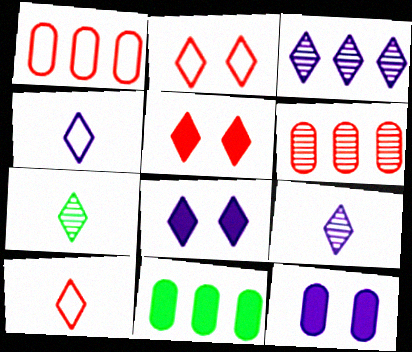[[3, 4, 8]]